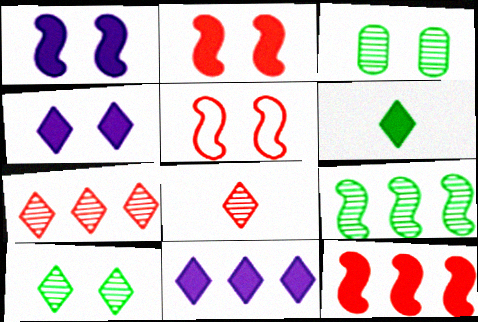[[3, 4, 5]]